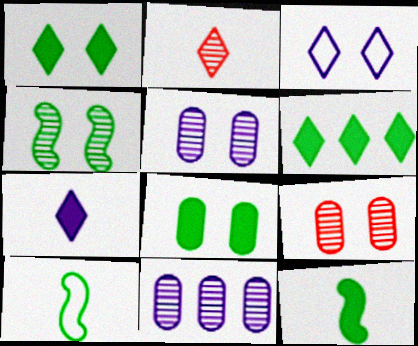[[2, 3, 6], 
[2, 4, 11], 
[6, 8, 12]]